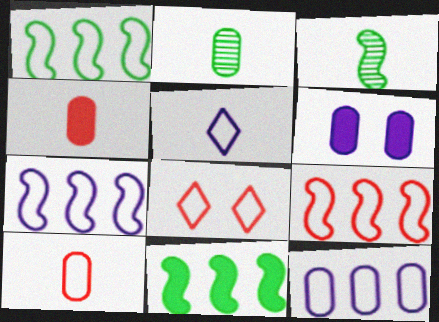[[1, 7, 9], 
[3, 4, 5], 
[8, 9, 10]]